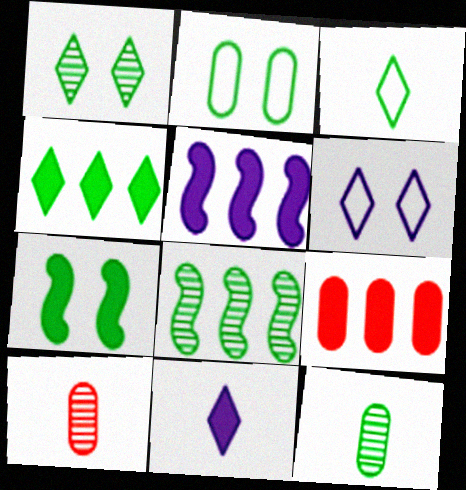[[1, 2, 7], 
[1, 3, 4], 
[1, 8, 12], 
[4, 5, 9], 
[7, 9, 11]]